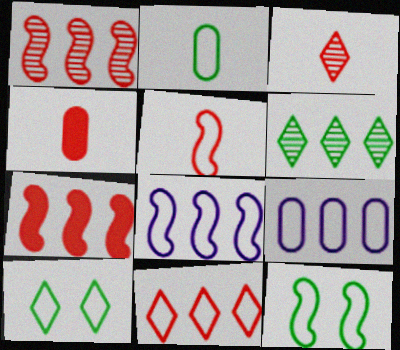[[3, 4, 5], 
[5, 8, 12], 
[5, 9, 10], 
[6, 7, 9]]